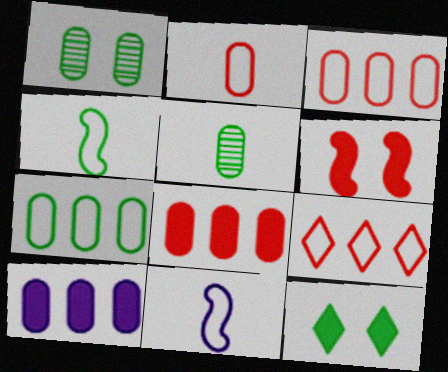[[1, 2, 10]]